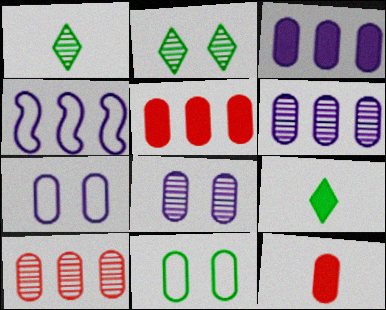[[2, 4, 12], 
[6, 11, 12]]